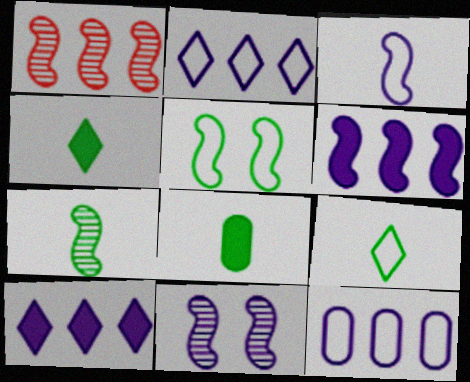[[1, 7, 11], 
[3, 6, 11], 
[7, 8, 9]]